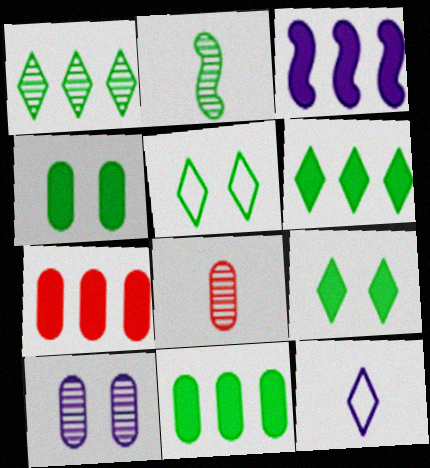[[2, 5, 11], 
[3, 5, 8], 
[3, 6, 7], 
[3, 10, 12]]